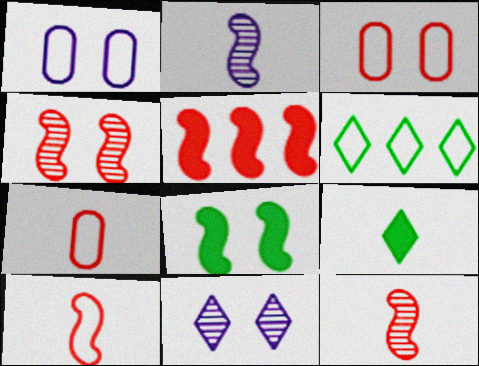[[1, 6, 10], 
[2, 7, 9], 
[3, 8, 11], 
[4, 5, 10]]